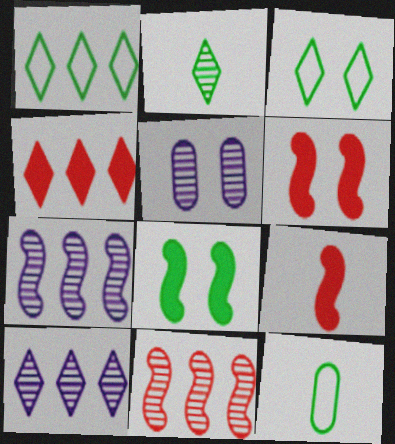[[1, 4, 10], 
[1, 5, 9], 
[2, 5, 11], 
[3, 5, 6], 
[6, 10, 12]]